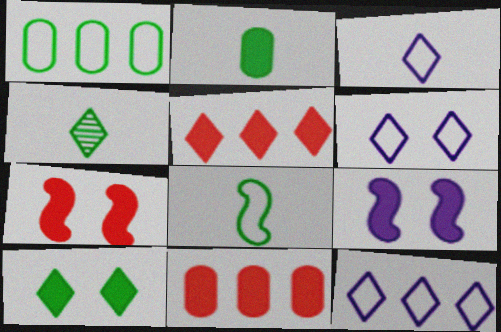[[2, 4, 8], 
[2, 5, 9], 
[3, 6, 12], 
[4, 5, 6]]